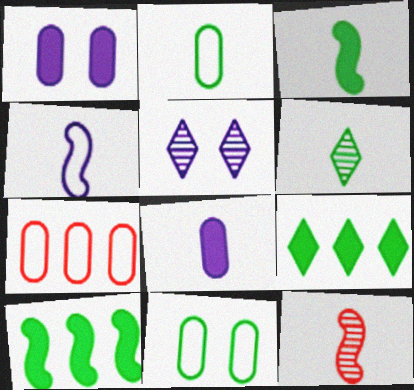[[2, 3, 6], 
[3, 4, 12], 
[3, 5, 7], 
[6, 10, 11]]